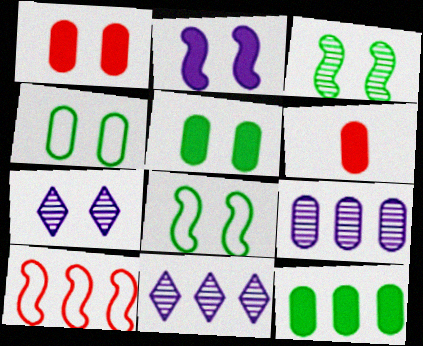[[1, 7, 8], 
[4, 6, 9], 
[6, 8, 11], 
[10, 11, 12]]